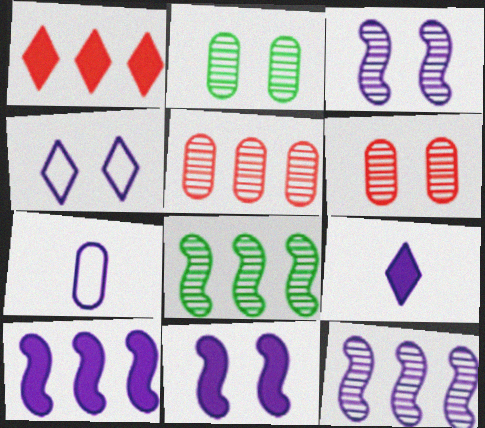[]